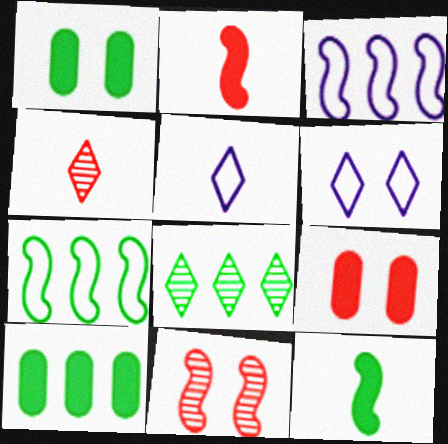[[1, 3, 4], 
[1, 6, 11], 
[3, 11, 12], 
[5, 10, 11], 
[7, 8, 10]]